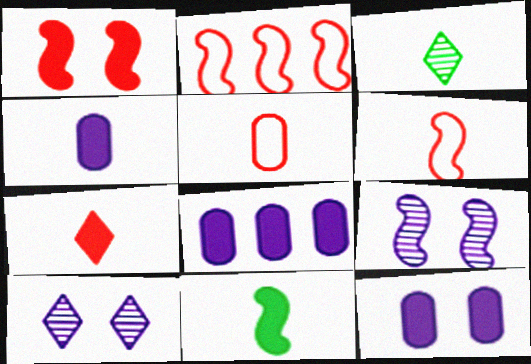[[2, 3, 12], 
[2, 9, 11], 
[3, 4, 6], 
[4, 7, 11], 
[4, 8, 12]]